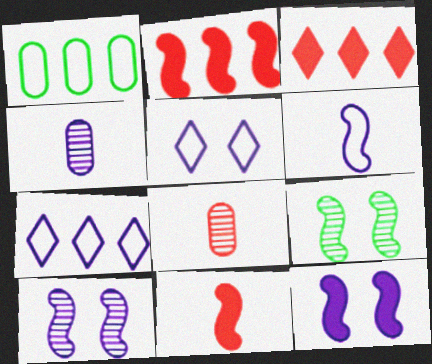[[2, 6, 9], 
[4, 7, 12]]